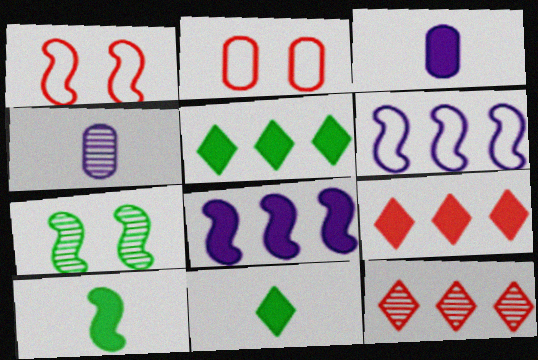[[1, 4, 5], 
[4, 7, 12]]